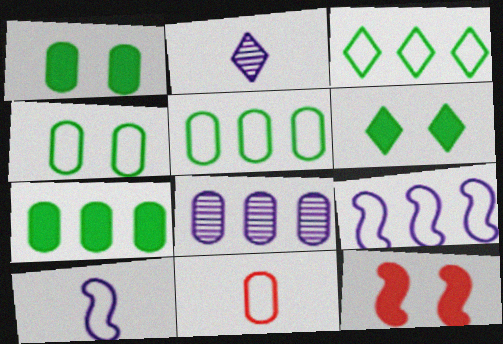[[1, 8, 11], 
[2, 5, 12]]